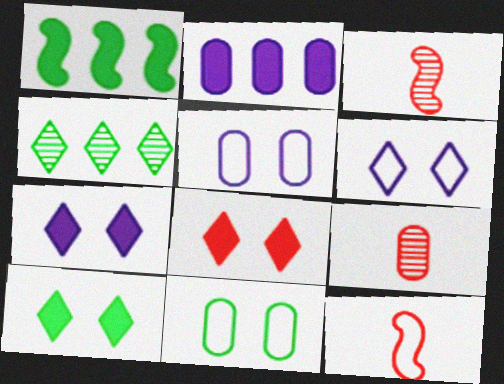[[1, 6, 9], 
[2, 9, 11], 
[7, 8, 10]]